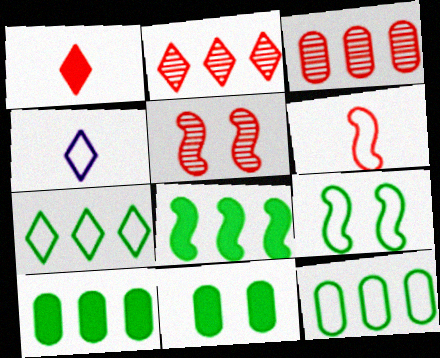[[4, 5, 10]]